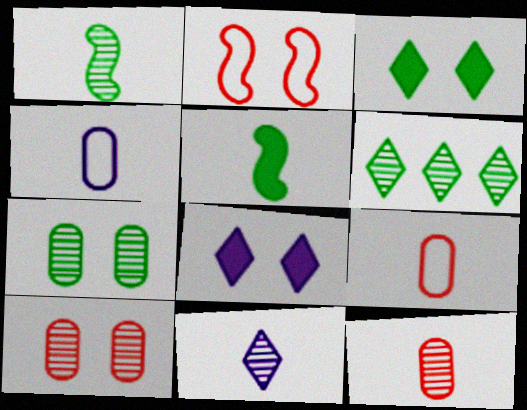[[1, 6, 7], 
[1, 11, 12], 
[2, 7, 8], 
[5, 9, 11]]